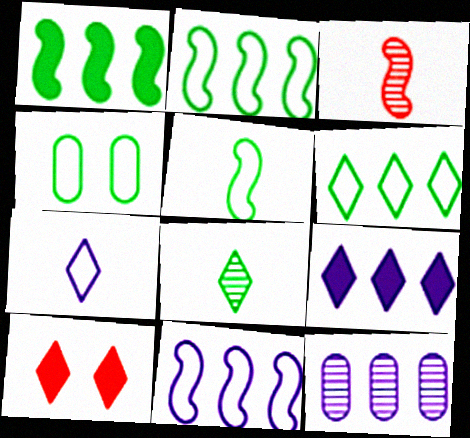[[1, 4, 8], 
[3, 4, 9], 
[4, 5, 6], 
[5, 10, 12], 
[9, 11, 12]]